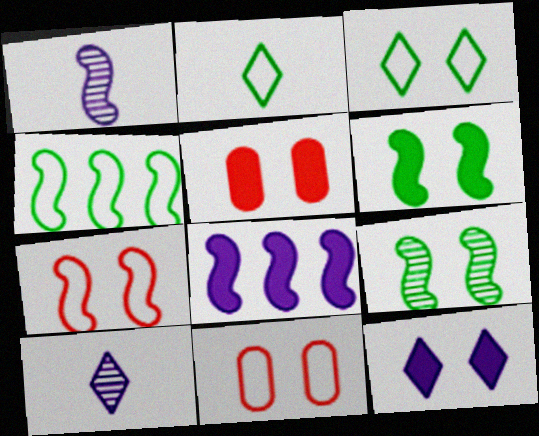[[4, 5, 10], 
[5, 6, 12], 
[9, 11, 12]]